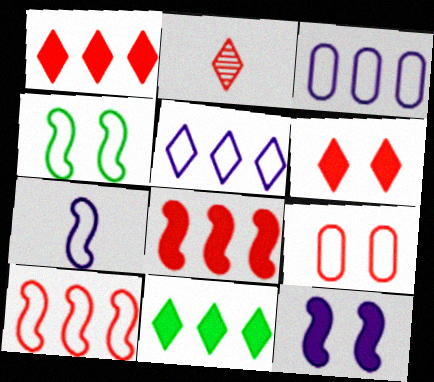[[2, 8, 9], 
[4, 7, 10]]